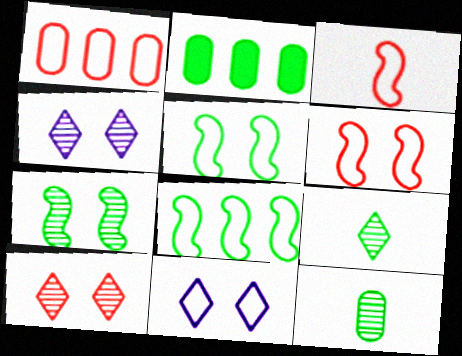[[2, 3, 4], 
[2, 5, 9]]